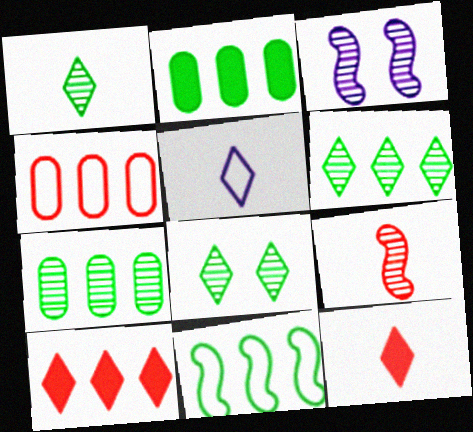[[1, 5, 12], 
[1, 6, 8], 
[2, 6, 11], 
[5, 8, 10]]